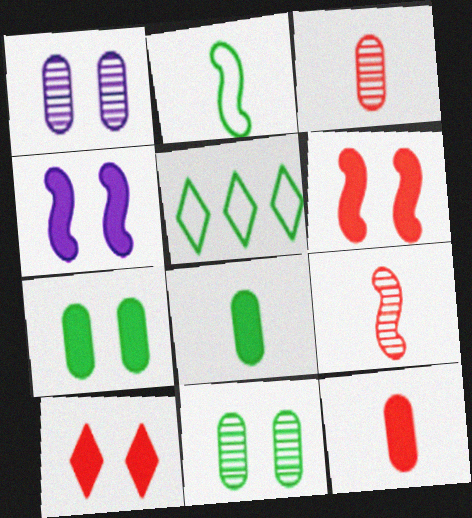[[3, 4, 5], 
[4, 7, 10]]